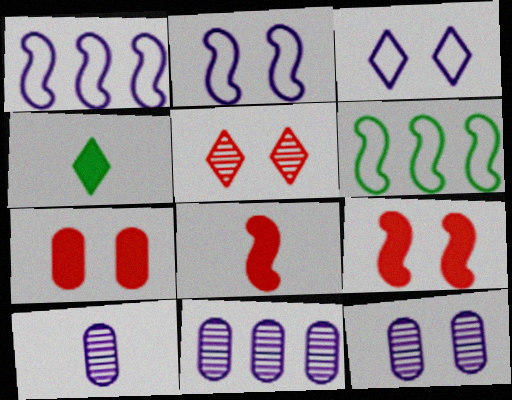[[10, 11, 12]]